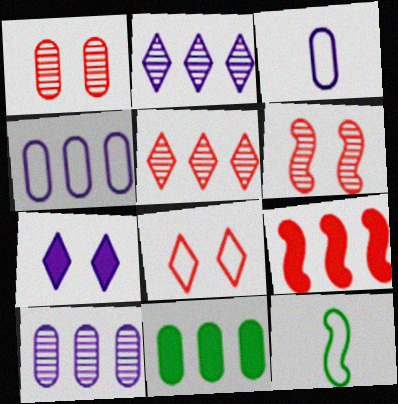[[1, 3, 11], 
[4, 8, 12]]